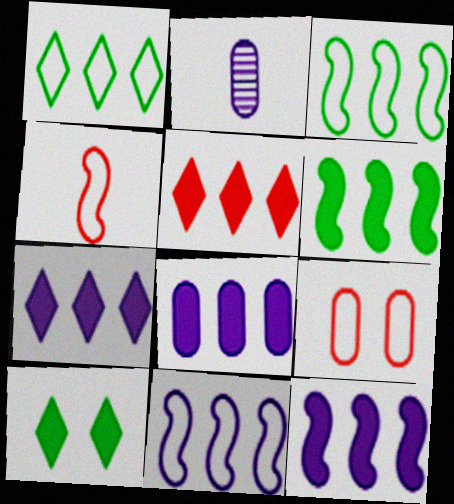[[5, 6, 8], 
[7, 8, 12]]